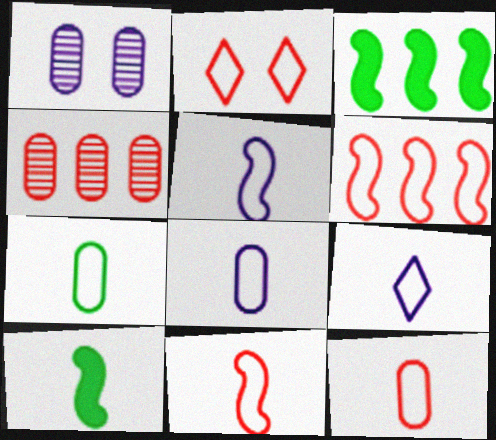[[2, 6, 12], 
[5, 8, 9], 
[7, 8, 12], 
[7, 9, 11]]